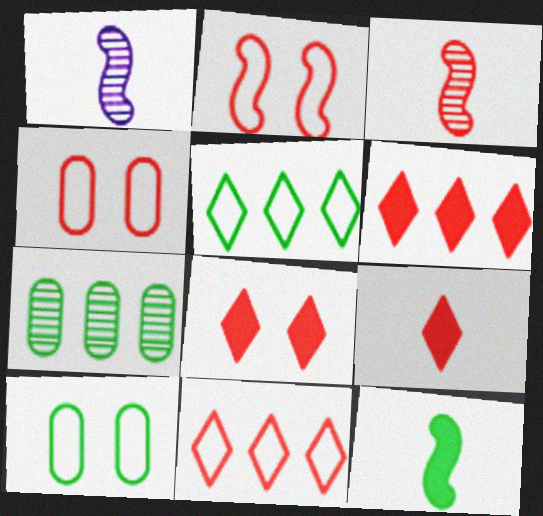[[1, 6, 10], 
[3, 4, 6], 
[6, 8, 9]]